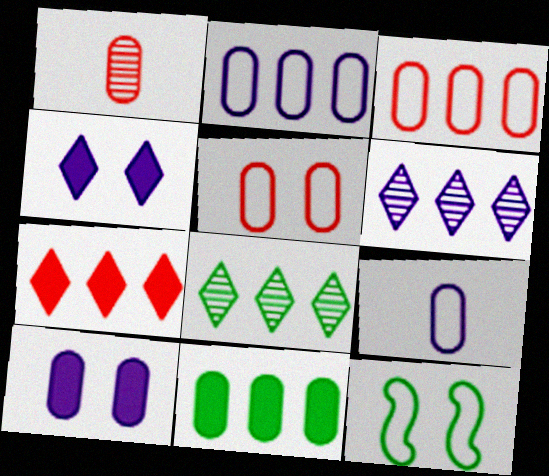[]